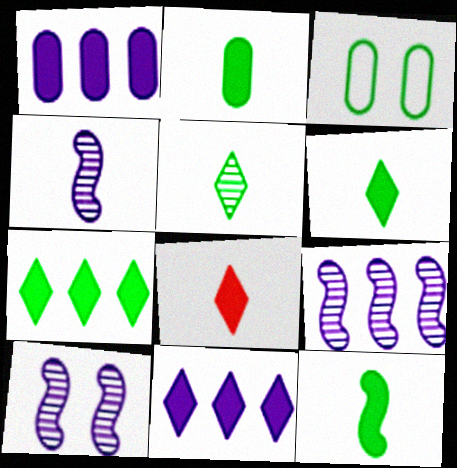[[2, 6, 12], 
[3, 8, 9], 
[4, 9, 10]]